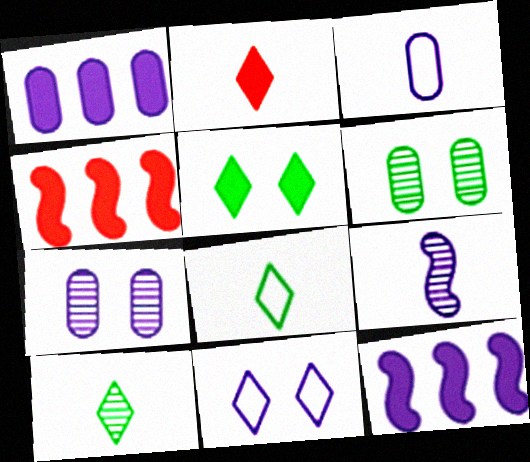[[1, 3, 7], 
[1, 9, 11], 
[4, 7, 8]]